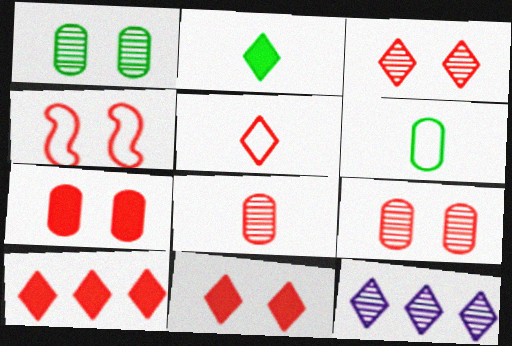[[3, 4, 7], 
[3, 5, 10], 
[4, 8, 10], 
[4, 9, 11]]